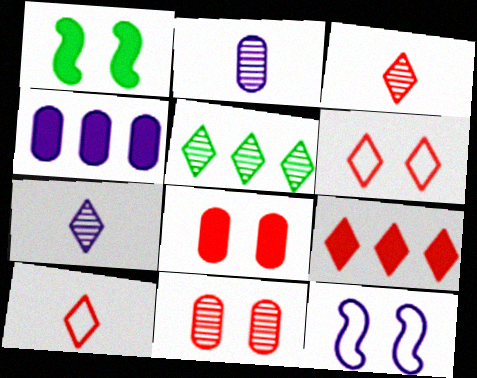[[3, 6, 9], 
[4, 7, 12]]